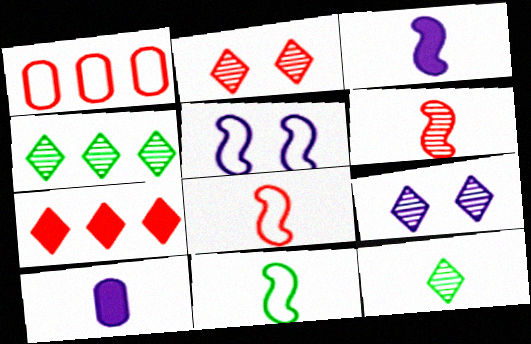[[3, 6, 11], 
[8, 10, 12]]